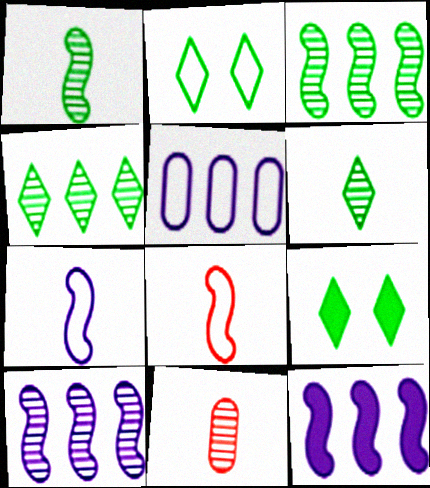[[2, 5, 8], 
[2, 11, 12]]